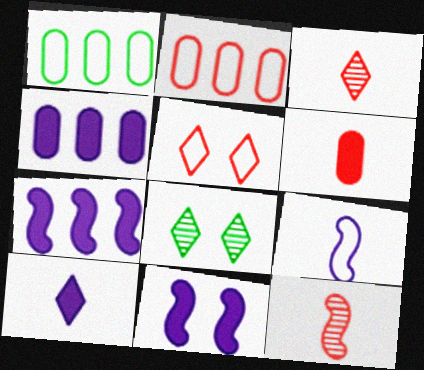[[1, 3, 11], 
[1, 5, 9], 
[4, 10, 11]]